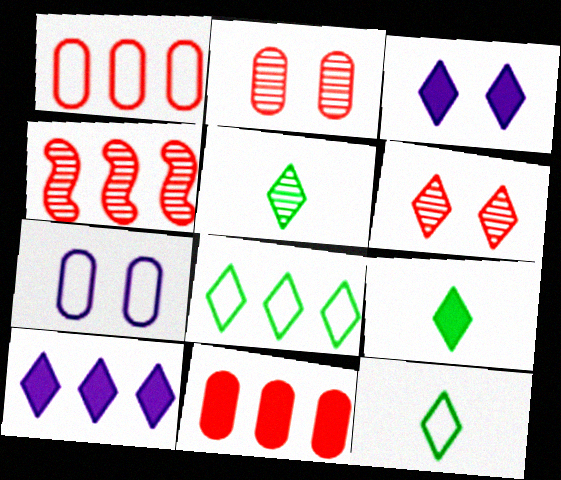[[4, 7, 9], 
[5, 9, 12], 
[6, 10, 12]]